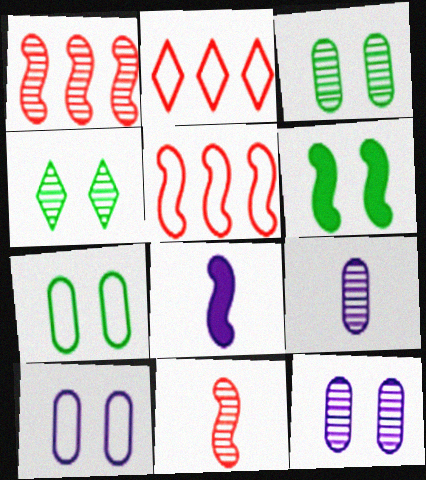[[1, 4, 9], 
[2, 3, 8], 
[2, 6, 9], 
[4, 6, 7]]